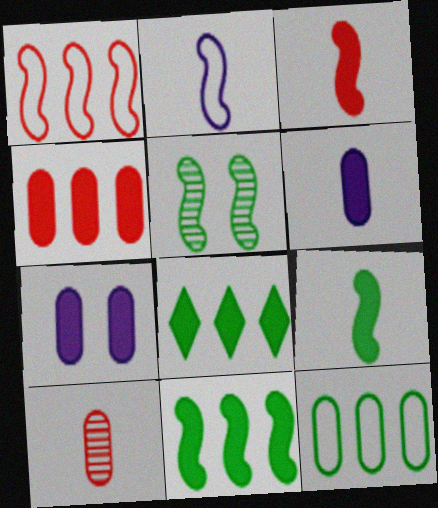[[3, 7, 8], 
[7, 10, 12]]